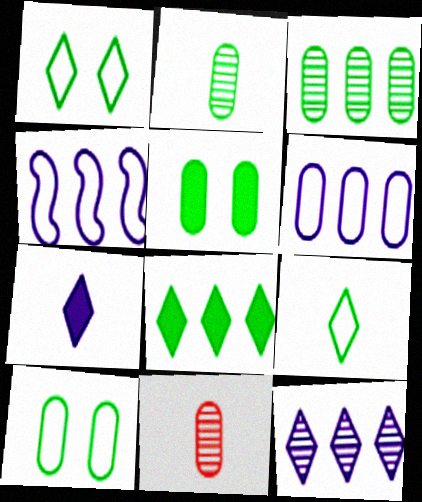[[5, 6, 11]]